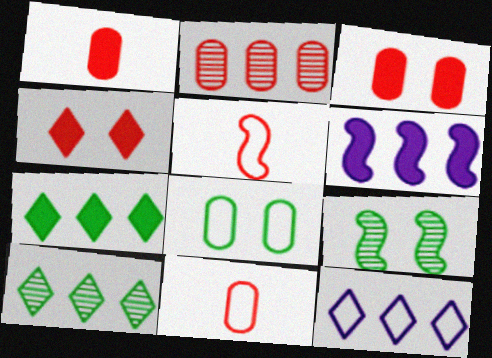[[1, 9, 12], 
[2, 3, 11], 
[2, 4, 5], 
[5, 6, 9], 
[5, 8, 12]]